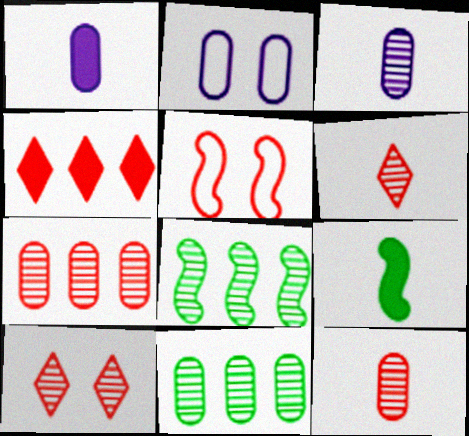[[3, 8, 10], 
[4, 5, 12]]